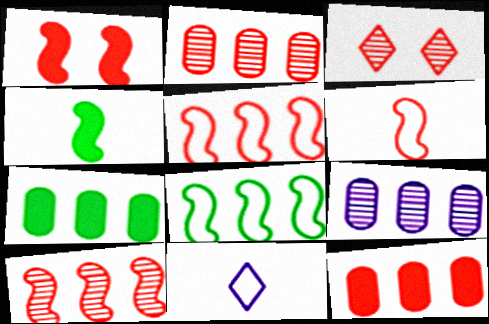[[1, 6, 10], 
[3, 6, 12]]